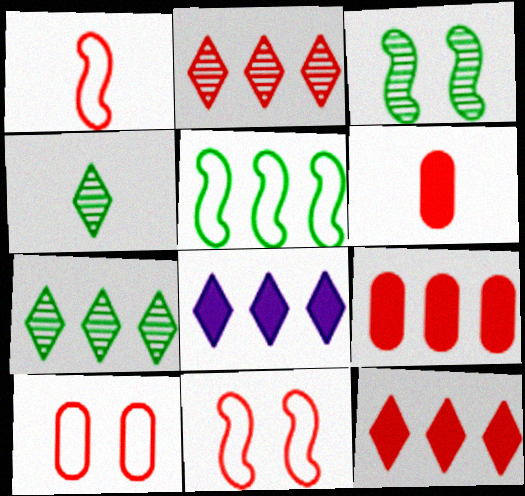[[2, 6, 11]]